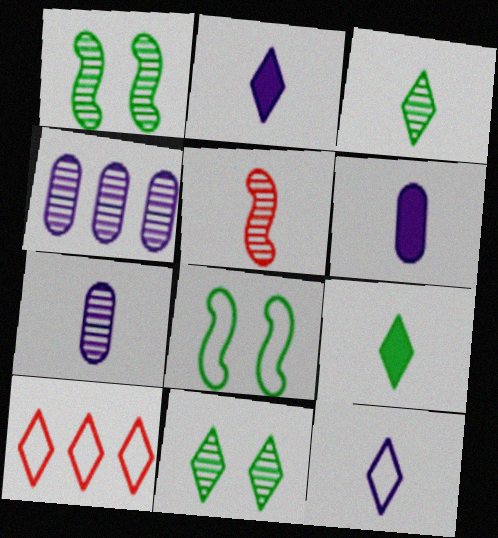[[1, 6, 10], 
[2, 10, 11], 
[3, 5, 7], 
[4, 5, 11]]